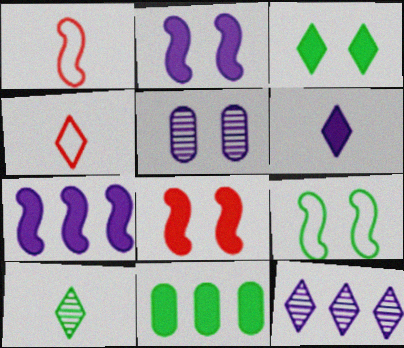[[3, 4, 12], 
[4, 6, 10], 
[6, 8, 11], 
[9, 10, 11]]